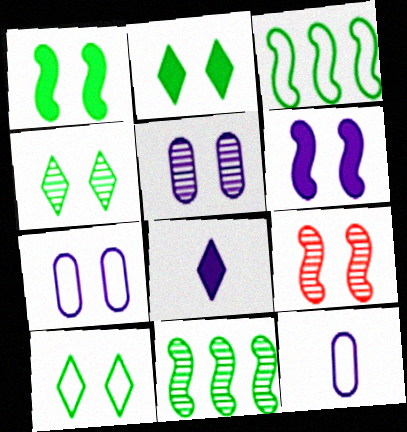[[2, 4, 10], 
[2, 7, 9], 
[4, 5, 9]]